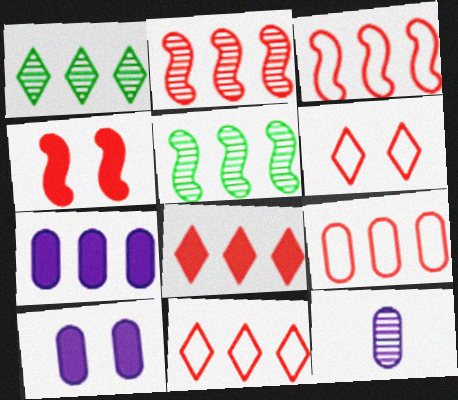[[1, 3, 7], 
[2, 8, 9], 
[3, 9, 11], 
[5, 7, 11]]